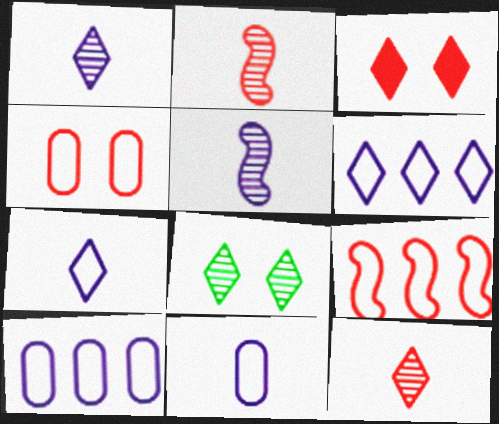[]